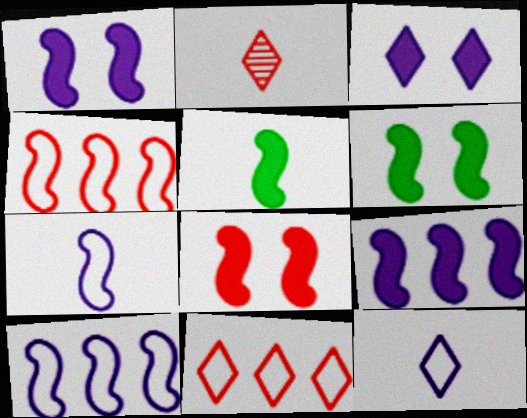[[1, 6, 8], 
[5, 8, 9]]